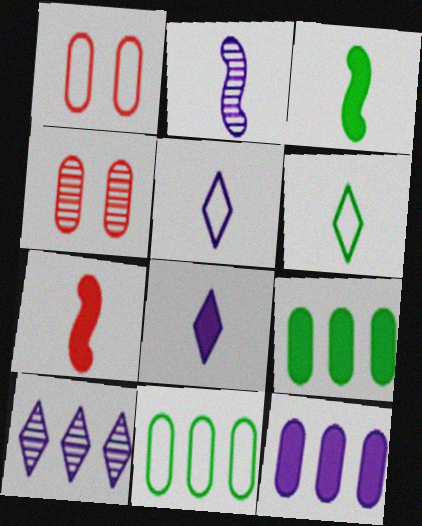[[1, 3, 10]]